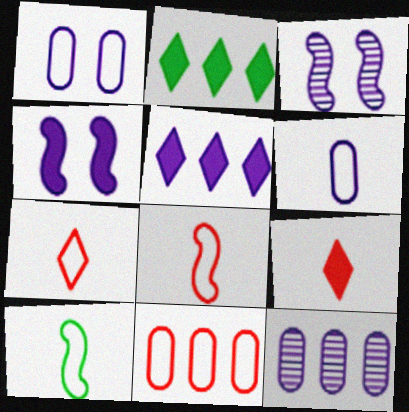[[3, 5, 6], 
[6, 7, 10]]